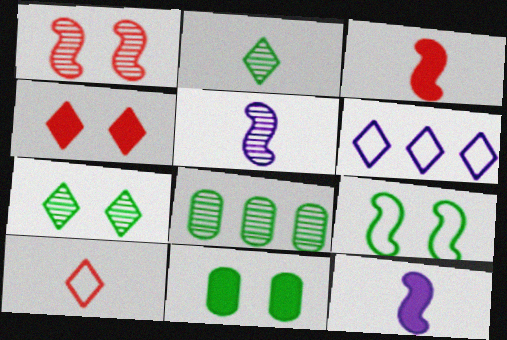[[2, 4, 6], 
[7, 9, 11]]